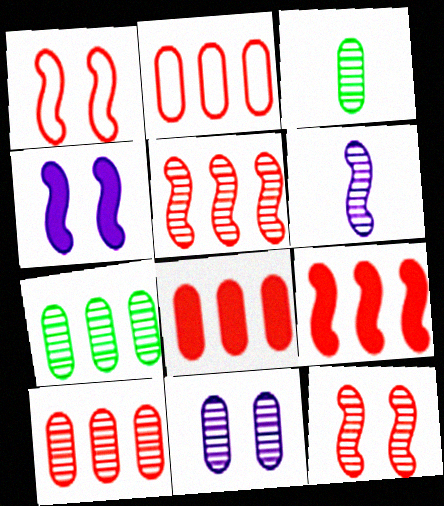[[2, 8, 10], 
[3, 10, 11]]